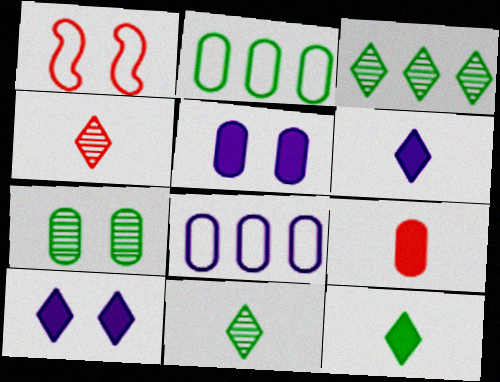[[1, 7, 10], 
[7, 8, 9]]